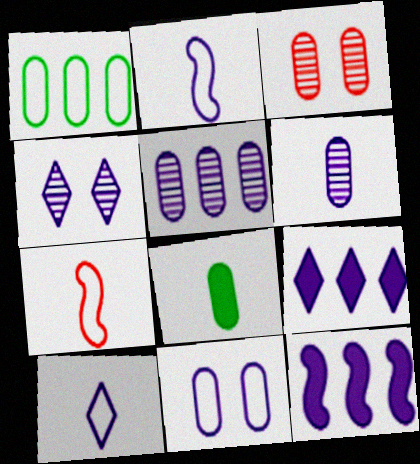[[4, 9, 10]]